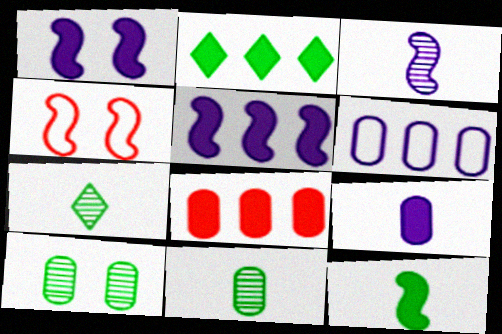[[2, 5, 8]]